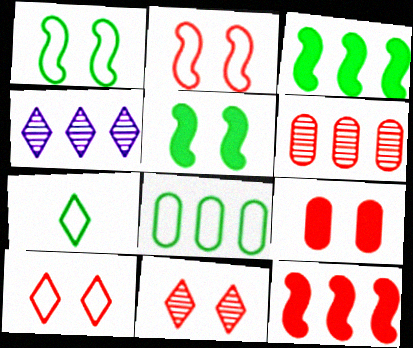[[1, 7, 8], 
[2, 9, 11], 
[4, 8, 12]]